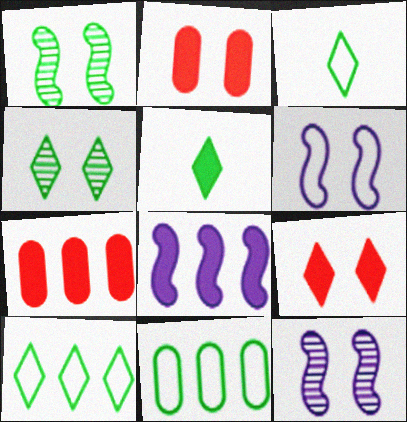[[1, 5, 11], 
[2, 4, 6], 
[2, 5, 8], 
[3, 7, 12], 
[4, 5, 10]]